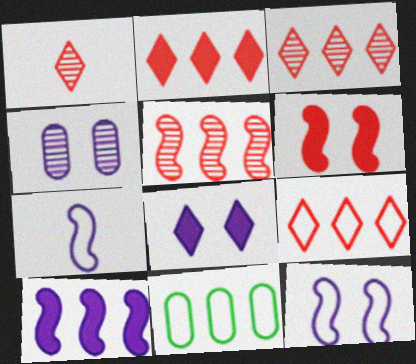[[2, 3, 9], 
[3, 10, 11], 
[4, 8, 12]]